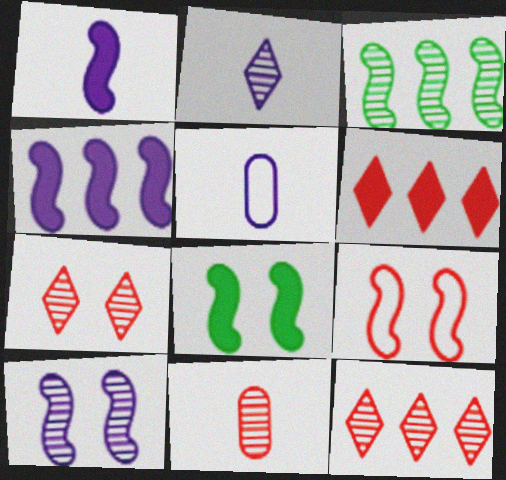[[1, 2, 5], 
[1, 3, 9], 
[5, 8, 12], 
[6, 9, 11], 
[8, 9, 10]]